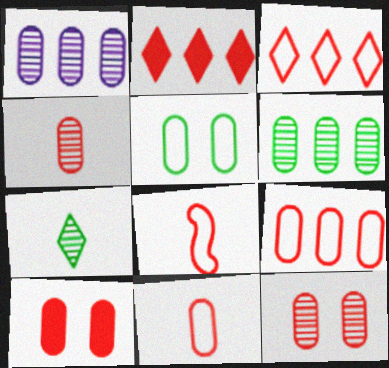[[2, 8, 12], 
[4, 9, 10]]